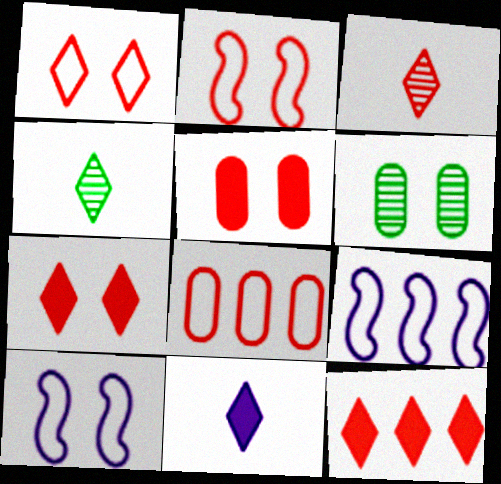[[1, 3, 12], 
[4, 5, 9], 
[6, 7, 10]]